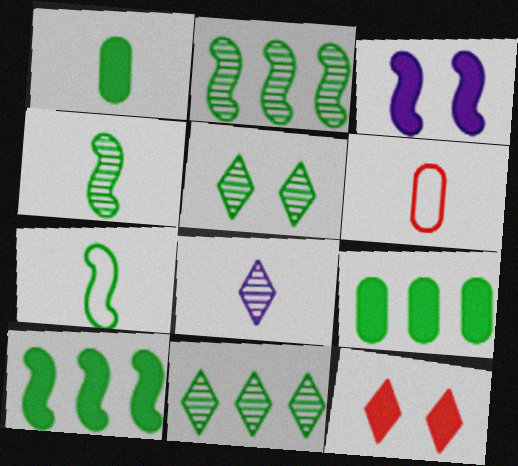[[3, 6, 11], 
[5, 7, 9]]